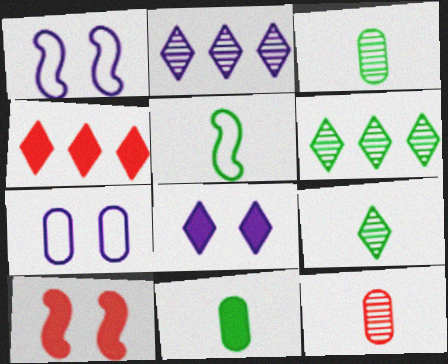[[1, 3, 4], 
[5, 9, 11]]